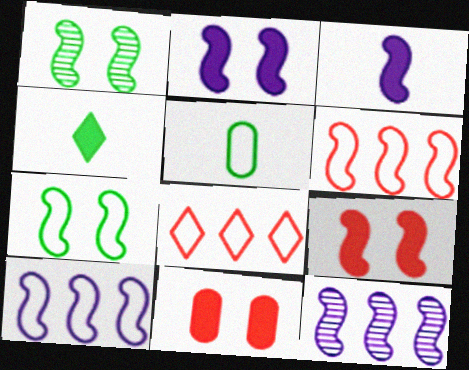[[1, 3, 6]]